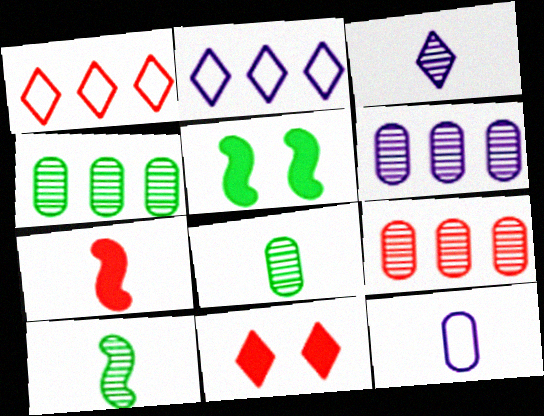[[4, 6, 9]]